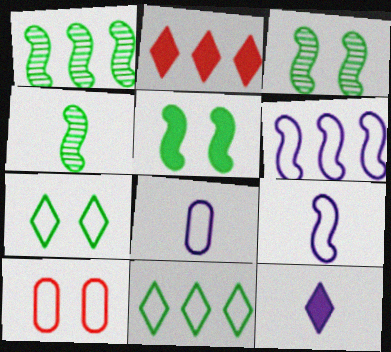[[1, 3, 4], 
[1, 10, 12], 
[2, 3, 8], 
[9, 10, 11]]